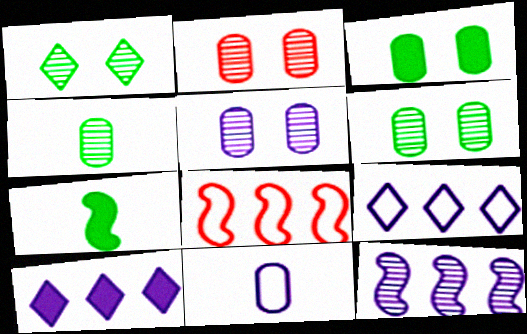[[2, 5, 6], 
[2, 7, 9]]